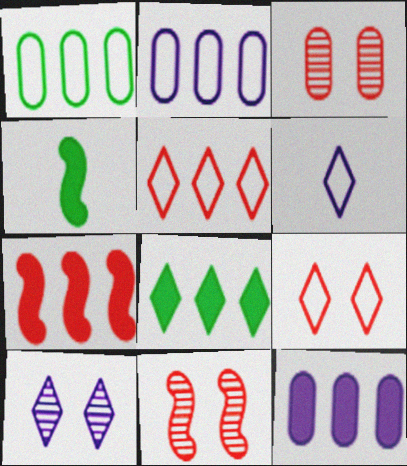[[7, 8, 12]]